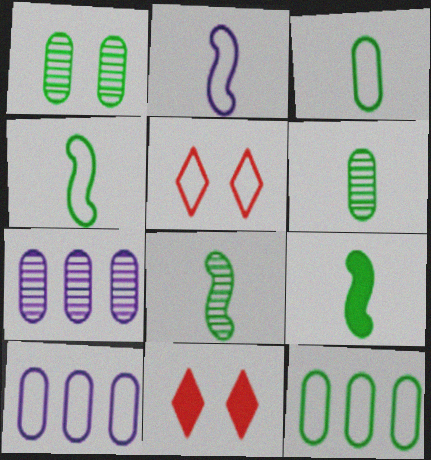[[2, 5, 12], 
[4, 5, 10], 
[4, 7, 11], 
[4, 8, 9], 
[5, 7, 9], 
[8, 10, 11]]